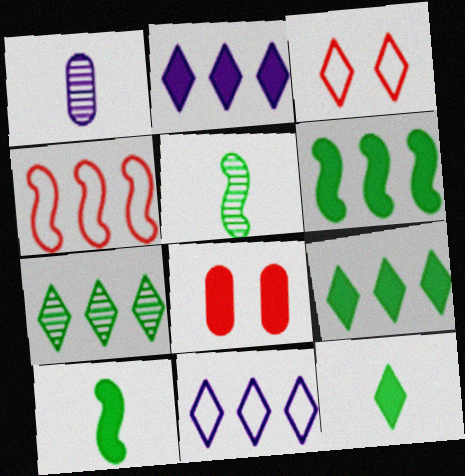[[1, 3, 6], 
[2, 8, 10], 
[5, 8, 11]]